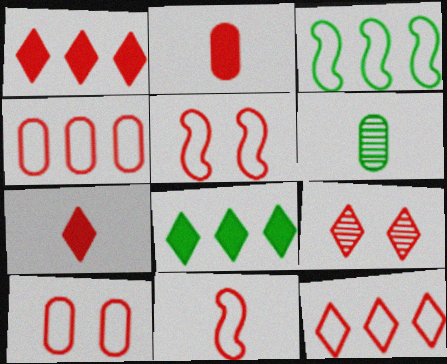[[7, 9, 12], 
[10, 11, 12]]